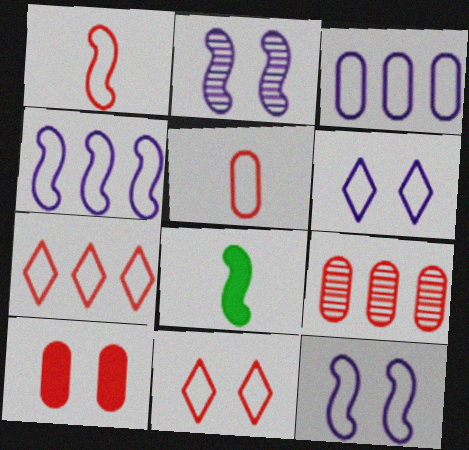[[5, 9, 10], 
[6, 8, 9]]